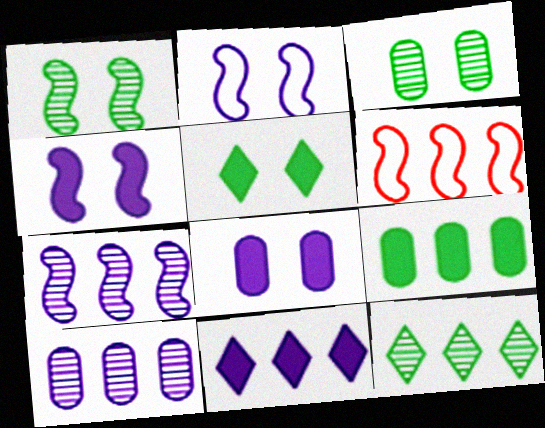[]